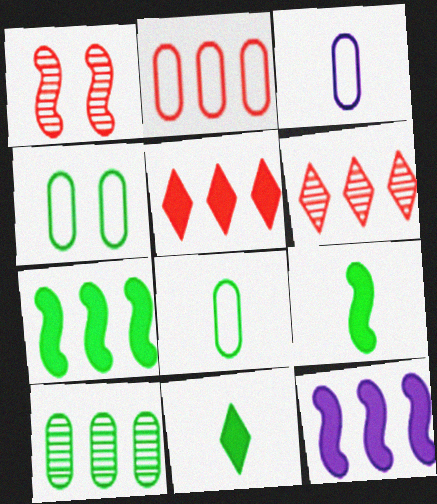[[2, 3, 4]]